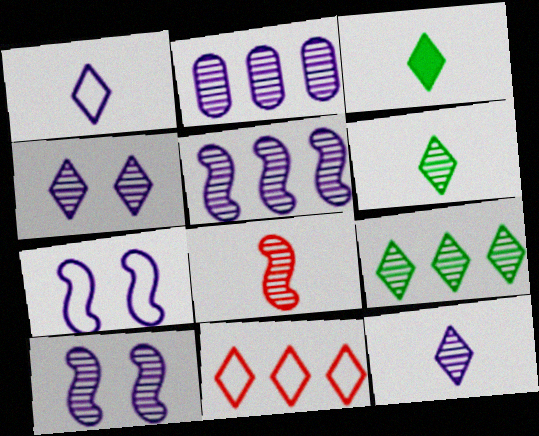[[2, 10, 12], 
[3, 4, 11]]